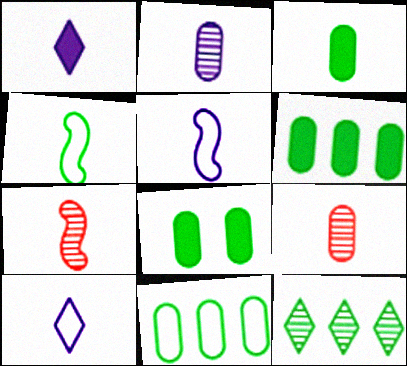[[1, 2, 5], 
[1, 4, 9], 
[3, 6, 8], 
[3, 7, 10], 
[4, 8, 12]]